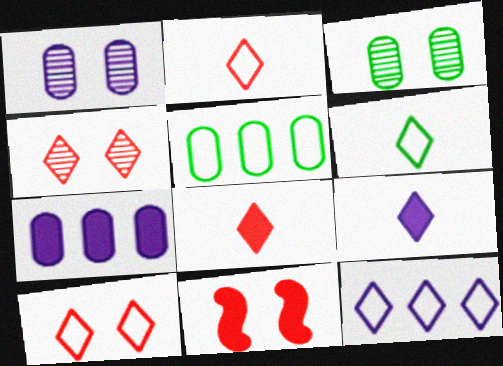[[6, 10, 12]]